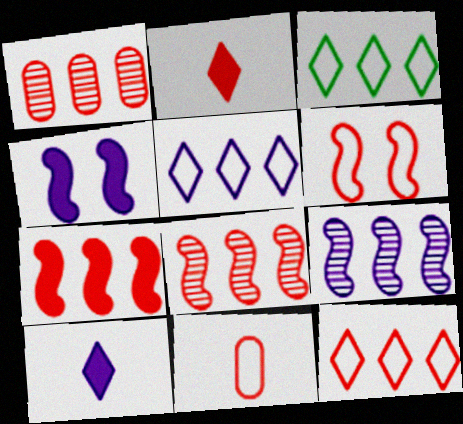[[1, 2, 6], 
[1, 7, 12], 
[3, 5, 12], 
[6, 11, 12]]